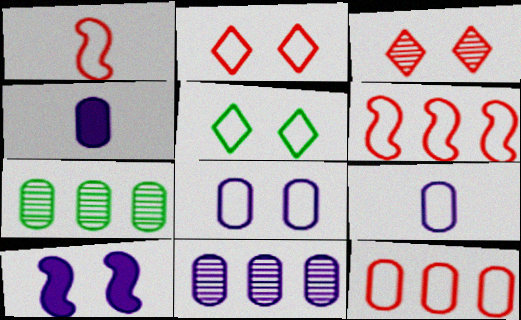[[1, 2, 12], 
[4, 8, 11], 
[5, 6, 9]]